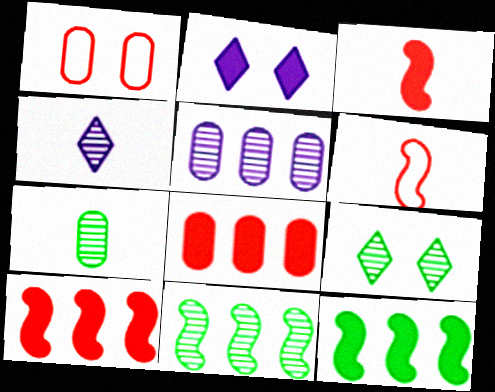[[1, 4, 12], 
[7, 9, 11]]